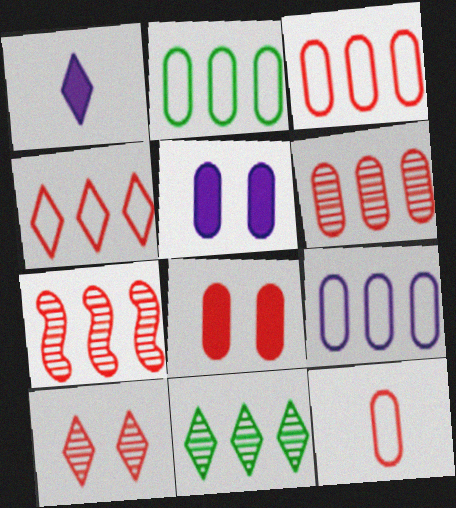[[2, 3, 9], 
[6, 8, 12]]